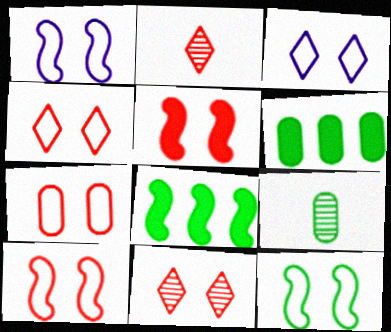[[1, 2, 6], 
[1, 10, 12], 
[3, 7, 12], 
[4, 7, 10], 
[5, 7, 11]]